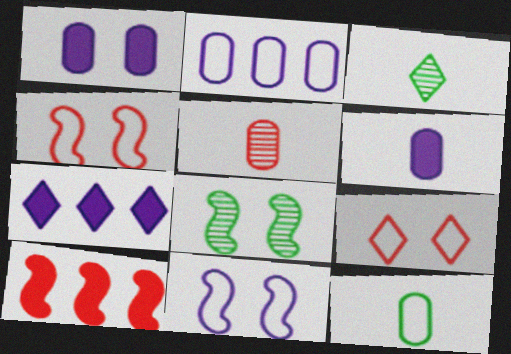[[1, 8, 9], 
[3, 7, 9], 
[5, 6, 12], 
[5, 9, 10]]